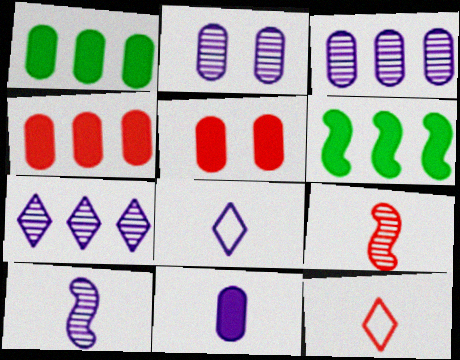[[1, 5, 11], 
[2, 6, 12], 
[2, 7, 10], 
[8, 10, 11]]